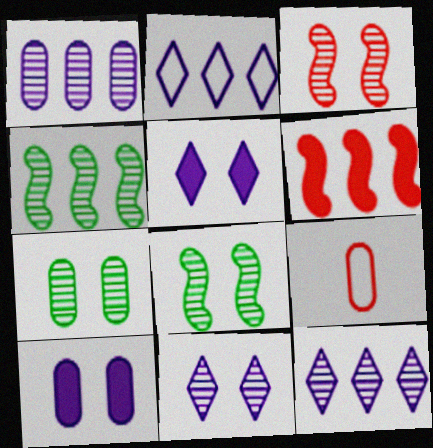[[3, 7, 11], 
[4, 5, 9]]